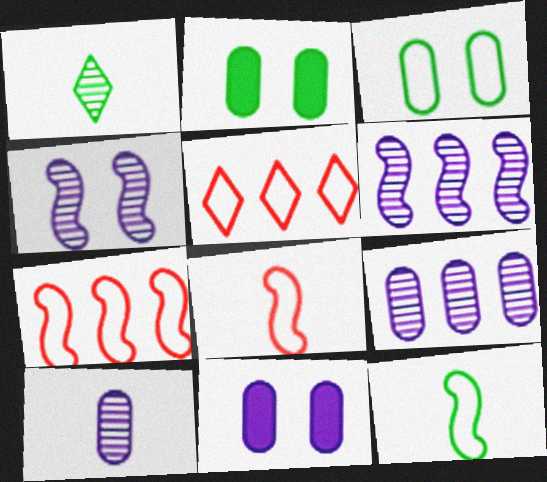[[1, 7, 11]]